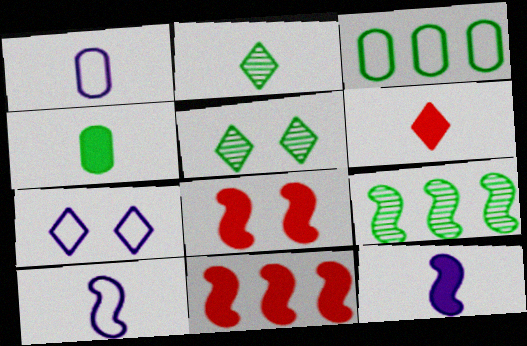[[1, 5, 11], 
[4, 6, 12], 
[8, 9, 10]]